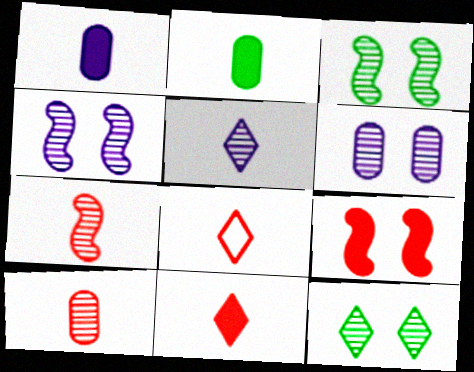[]